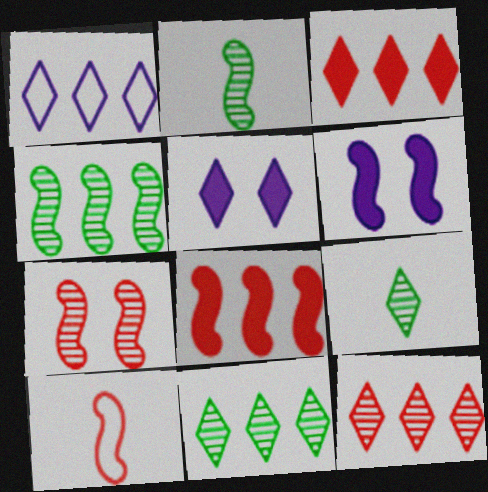[[1, 3, 11], 
[4, 6, 10], 
[7, 8, 10]]